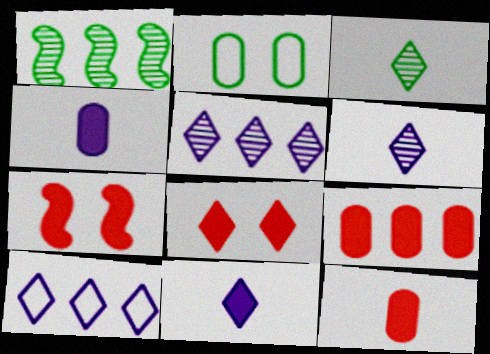[[1, 9, 10], 
[3, 8, 10]]